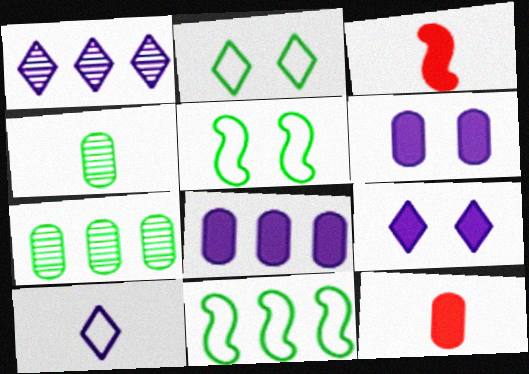[[1, 5, 12], 
[1, 9, 10], 
[3, 4, 10]]